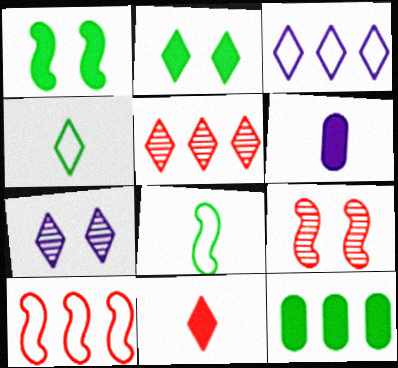[]